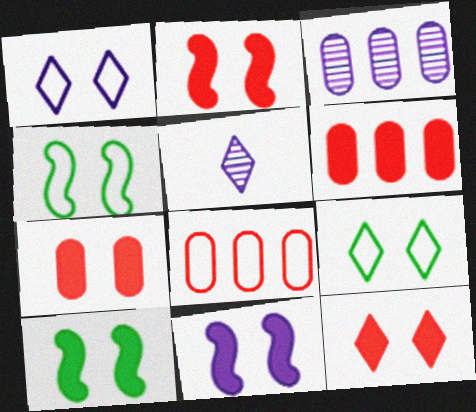[[2, 7, 12], 
[2, 10, 11], 
[4, 5, 6], 
[5, 8, 10]]